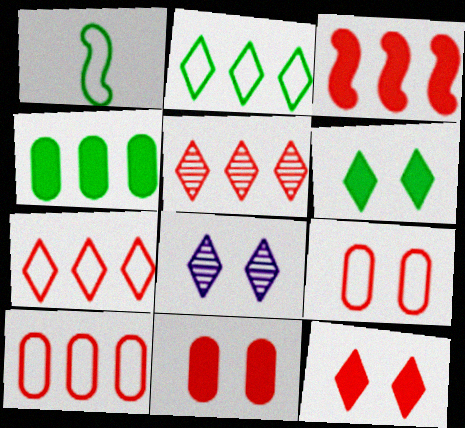[[3, 5, 10]]